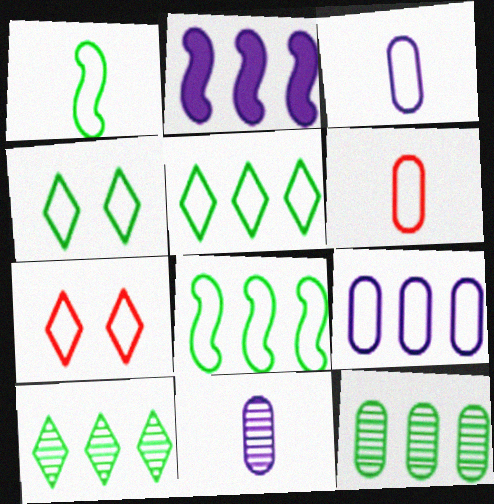[[1, 7, 9], 
[3, 7, 8]]